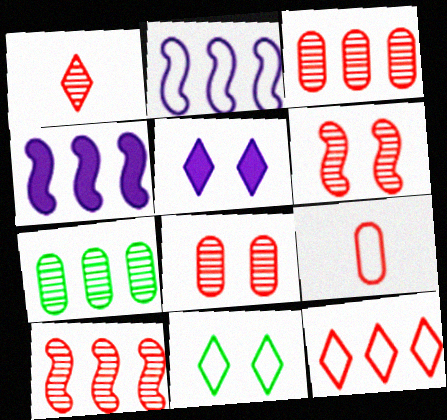[[1, 3, 6], 
[1, 8, 10], 
[2, 9, 11], 
[4, 7, 12]]